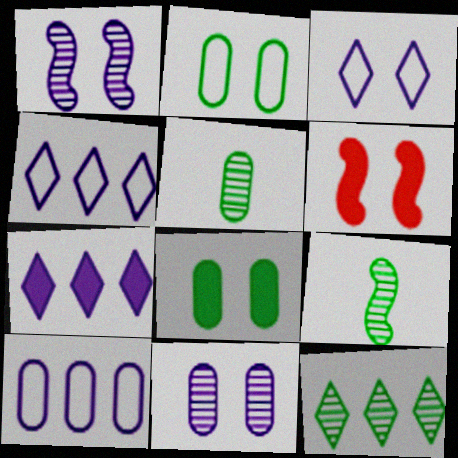[[4, 5, 6]]